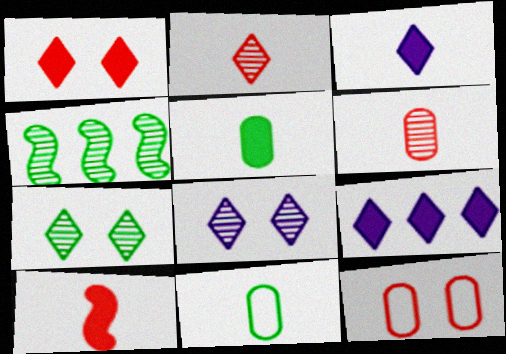[[3, 4, 12], 
[3, 5, 10], 
[4, 6, 8]]